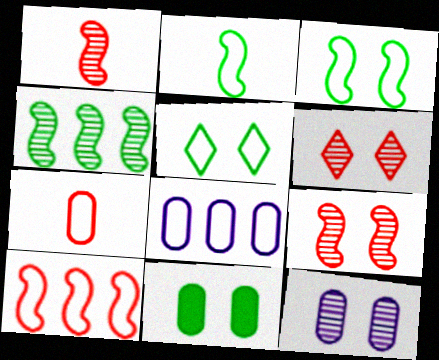[]